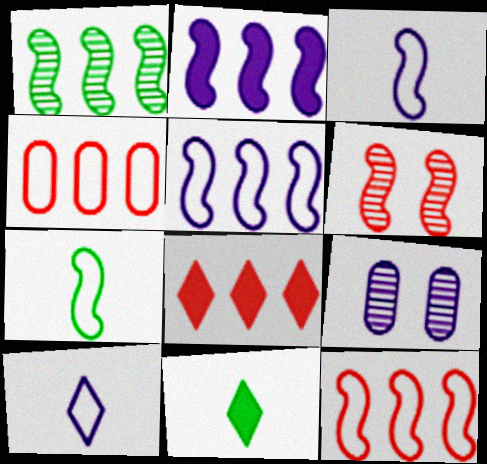[[1, 2, 12], 
[2, 6, 7], 
[2, 9, 10], 
[7, 8, 9], 
[9, 11, 12]]